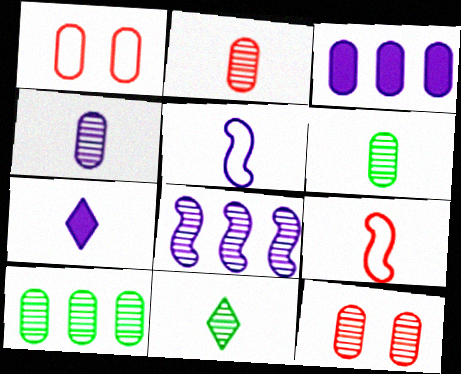[[1, 3, 6], 
[2, 4, 6], 
[4, 5, 7], 
[4, 10, 12], 
[6, 7, 9], 
[8, 11, 12]]